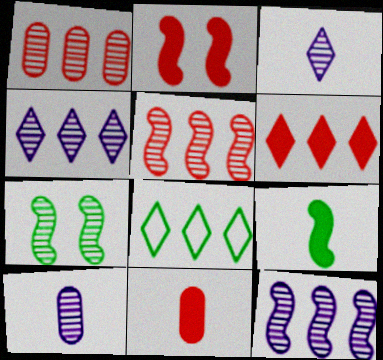[[1, 3, 7], 
[2, 6, 11], 
[2, 8, 10], 
[4, 6, 8]]